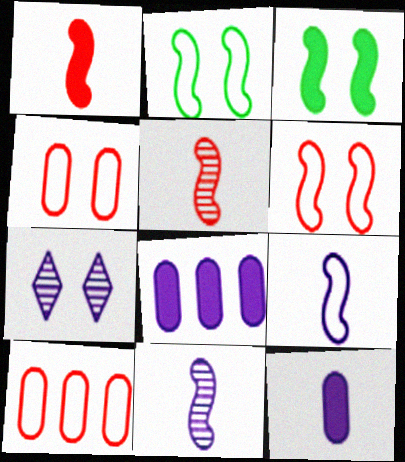[[3, 4, 7], 
[7, 8, 9]]